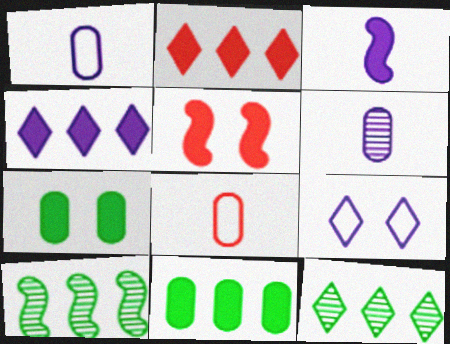[[1, 5, 12], 
[2, 3, 7]]